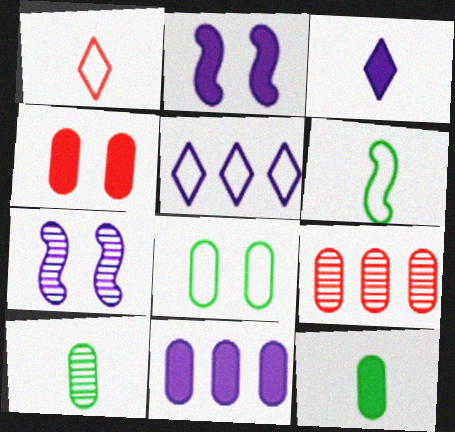[[2, 3, 11], 
[4, 11, 12]]